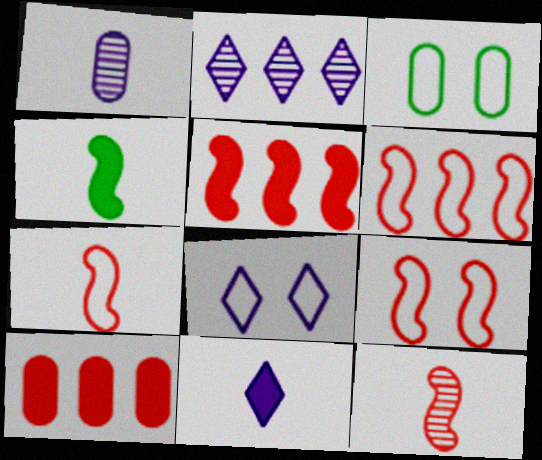[[1, 3, 10], 
[2, 8, 11], 
[3, 8, 9], 
[5, 9, 12], 
[6, 7, 9]]